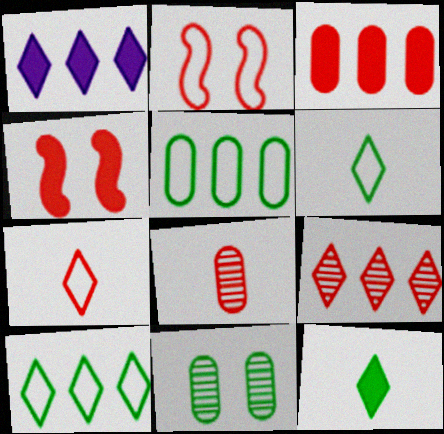[[1, 9, 10]]